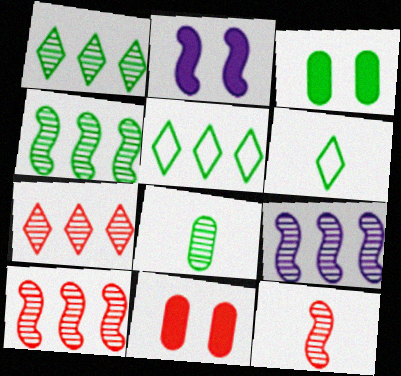[[3, 4, 6], 
[4, 9, 10], 
[6, 9, 11]]